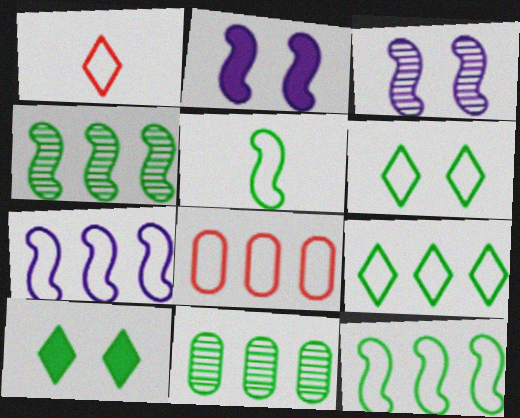[[1, 2, 11], 
[5, 10, 11], 
[7, 8, 9]]